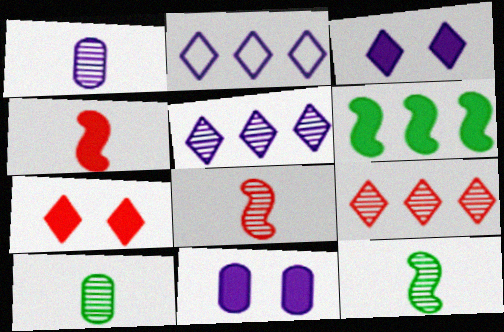[]